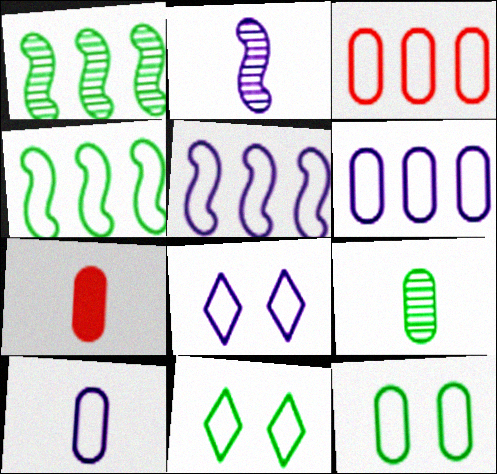[[1, 7, 8], 
[3, 10, 12], 
[5, 8, 10], 
[7, 9, 10]]